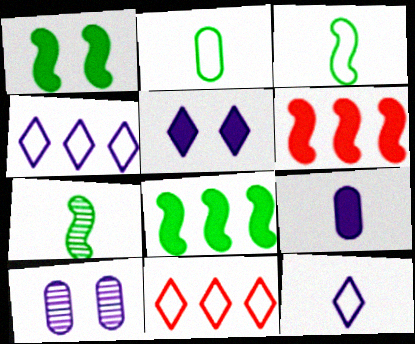[]